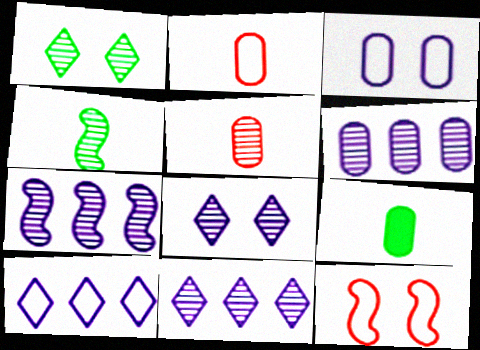[[1, 5, 7], 
[6, 7, 11], 
[9, 11, 12]]